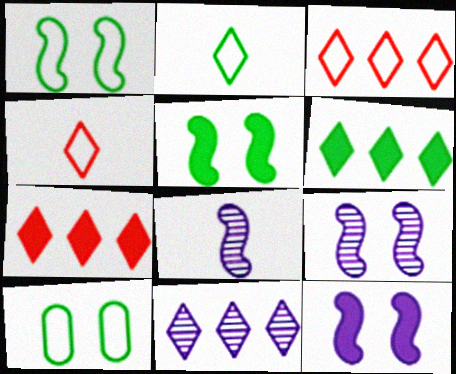[[3, 6, 11], 
[7, 8, 10]]